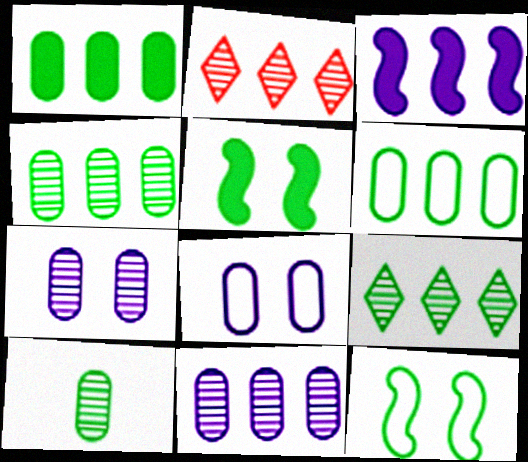[[1, 4, 6], 
[2, 3, 6]]